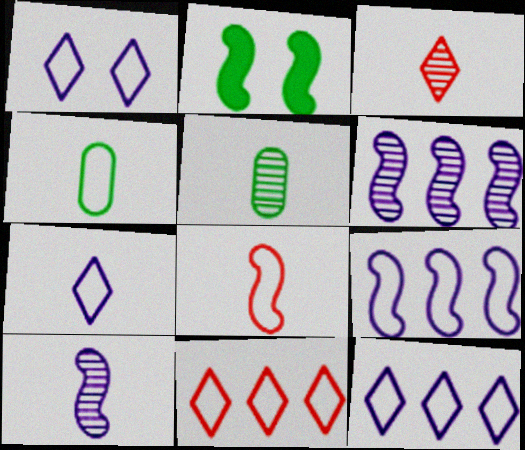[[1, 7, 12], 
[2, 6, 8], 
[3, 5, 10], 
[4, 7, 8]]